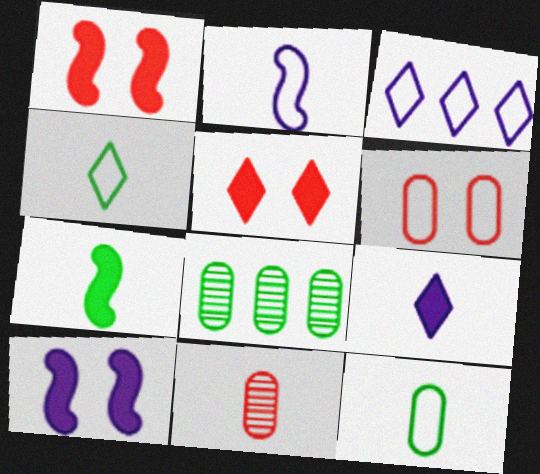[[2, 5, 8]]